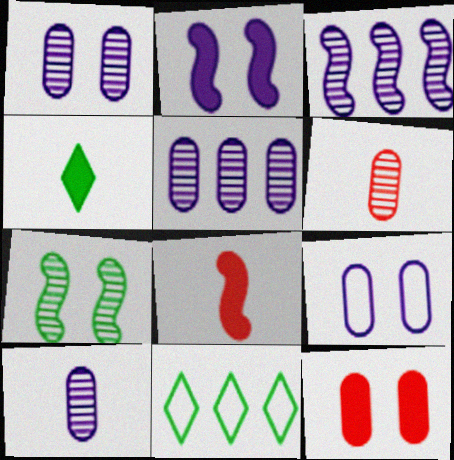[[1, 5, 10], 
[1, 8, 11], 
[2, 6, 11]]